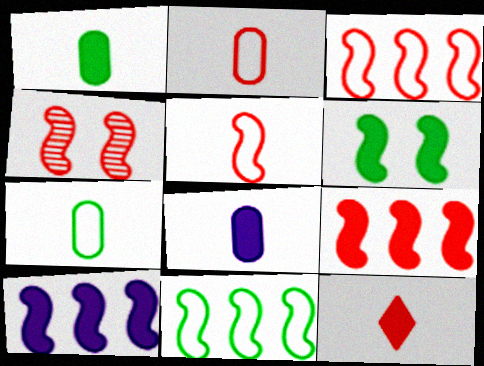[[4, 5, 9]]